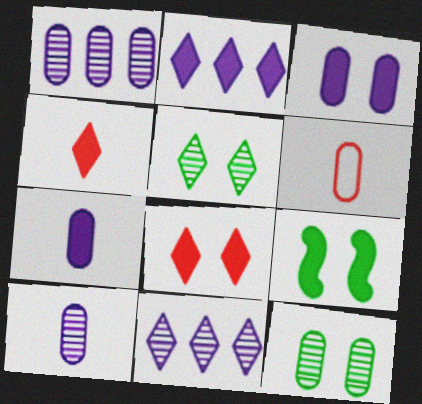[[3, 8, 9], 
[6, 9, 11]]